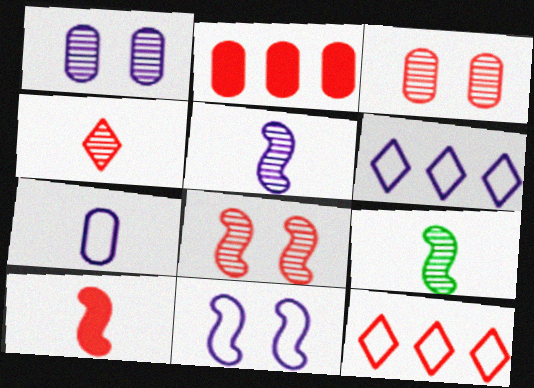[[3, 10, 12], 
[6, 7, 11]]